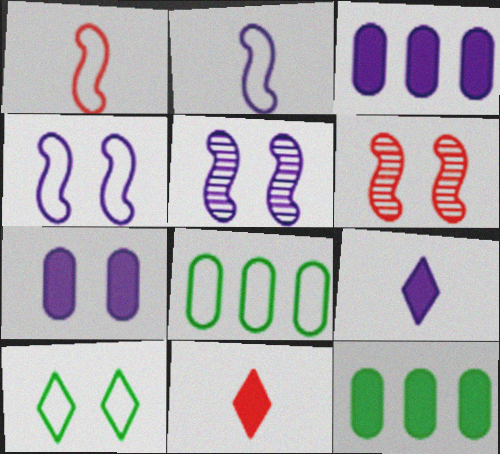[[5, 8, 11], 
[6, 7, 10], 
[6, 8, 9]]